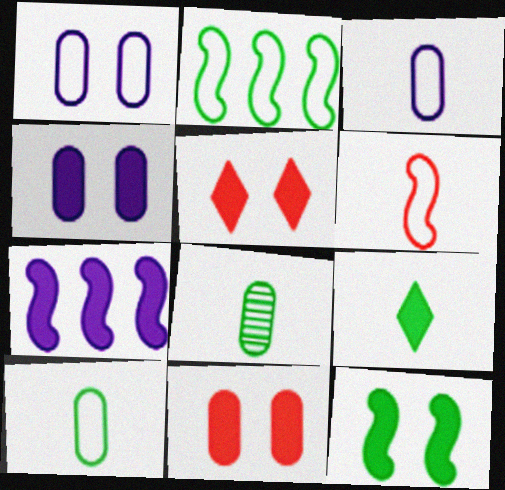[[4, 5, 12], 
[7, 9, 11]]